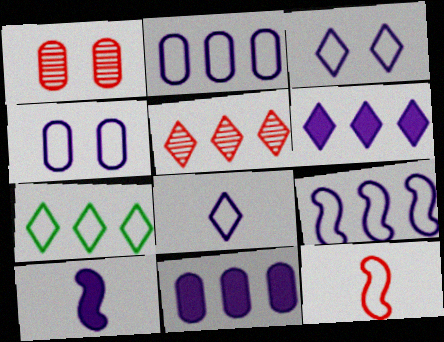[[1, 7, 10], 
[4, 7, 12], 
[4, 8, 9], 
[5, 6, 7]]